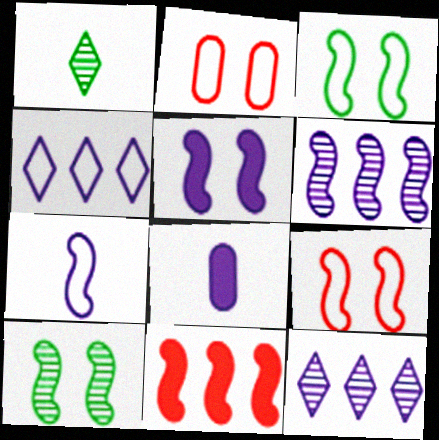[[5, 6, 7], 
[5, 9, 10], 
[7, 10, 11]]